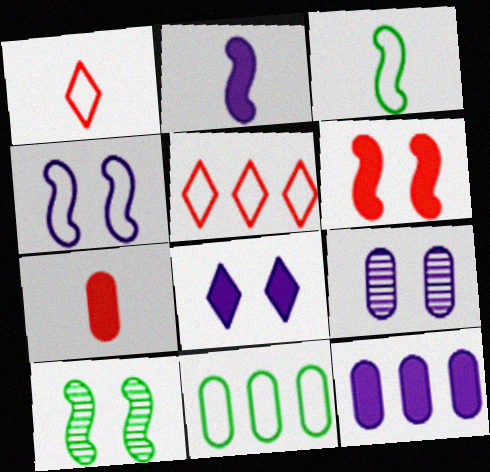[[1, 4, 11], 
[1, 10, 12], 
[2, 8, 12], 
[4, 6, 10], 
[4, 8, 9], 
[7, 9, 11]]